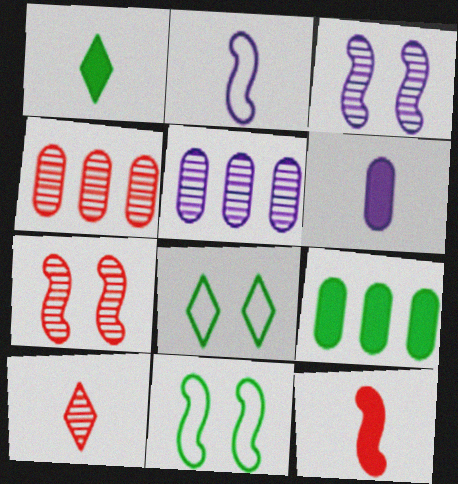[[1, 6, 12], 
[4, 7, 10], 
[5, 8, 12]]